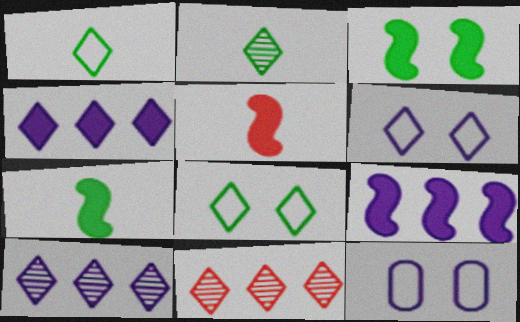[[3, 5, 9], 
[7, 11, 12]]